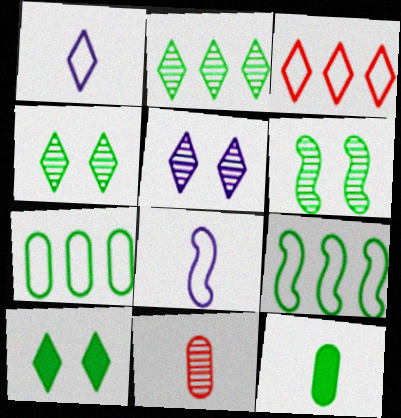[[4, 9, 12]]